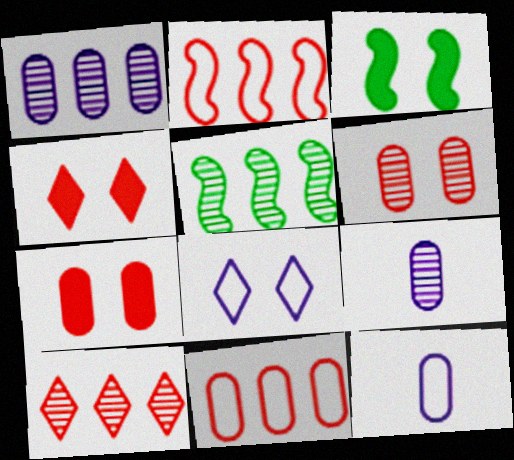[[1, 5, 10], 
[3, 6, 8], 
[3, 10, 12], 
[4, 5, 12]]